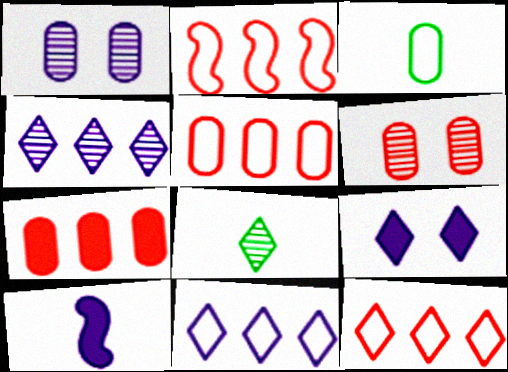[[1, 3, 7], 
[1, 10, 11], 
[2, 5, 12], 
[8, 9, 12]]